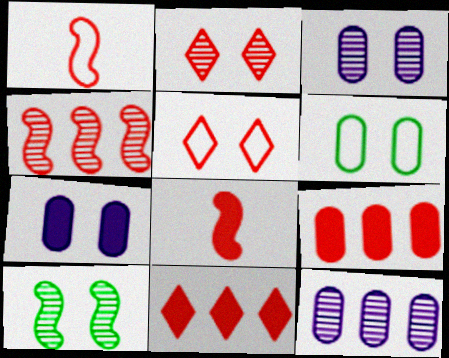[[1, 2, 9], 
[2, 3, 10], 
[5, 7, 10]]